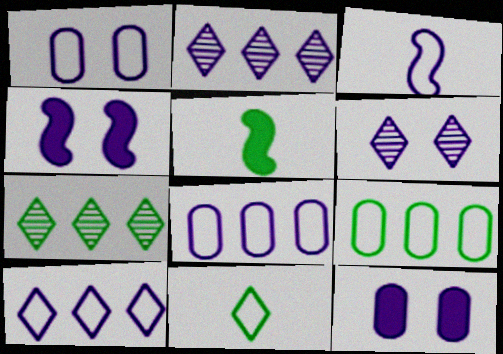[[1, 3, 10], 
[1, 4, 6], 
[2, 3, 12]]